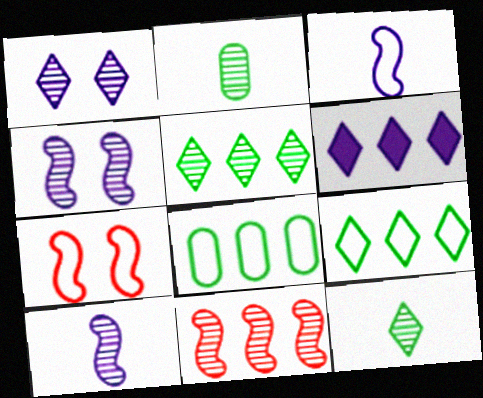[[1, 2, 11], 
[2, 6, 7], 
[6, 8, 11]]